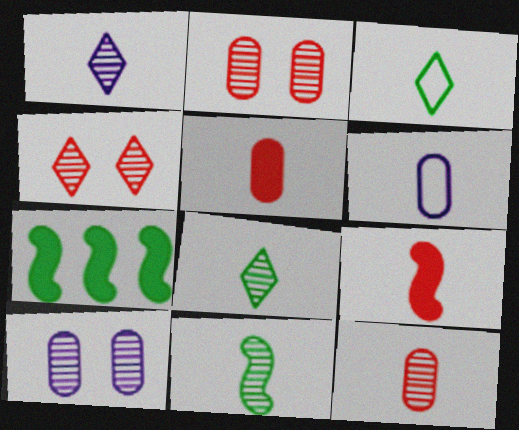[[1, 11, 12], 
[4, 6, 7], 
[6, 8, 9]]